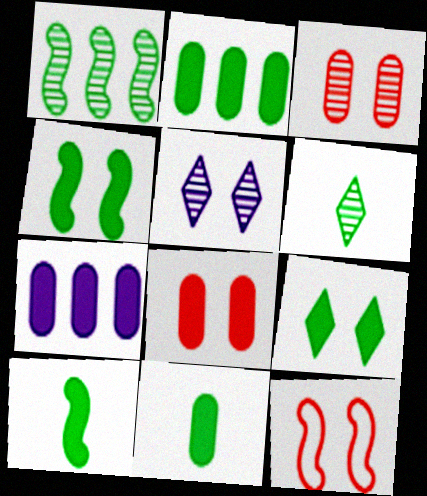[[2, 9, 10], 
[6, 7, 12], 
[7, 8, 11]]